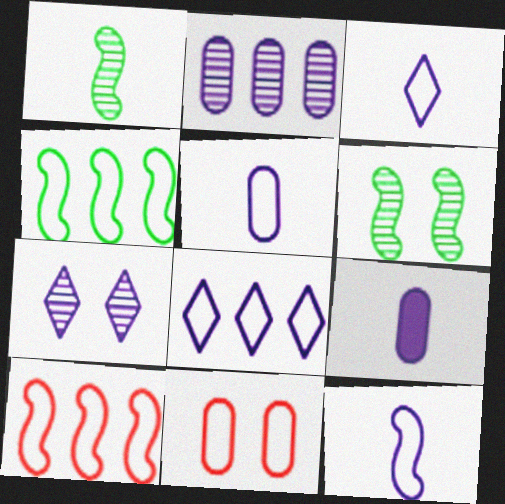[[3, 4, 11], 
[3, 5, 12]]